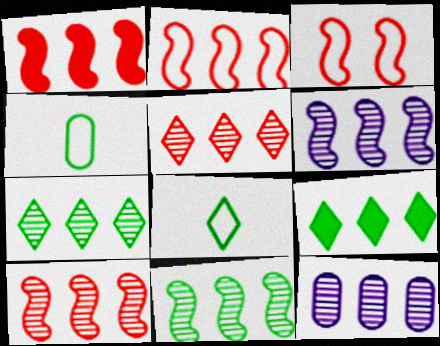[[1, 2, 10], 
[2, 9, 12], 
[5, 11, 12], 
[6, 10, 11], 
[7, 10, 12]]